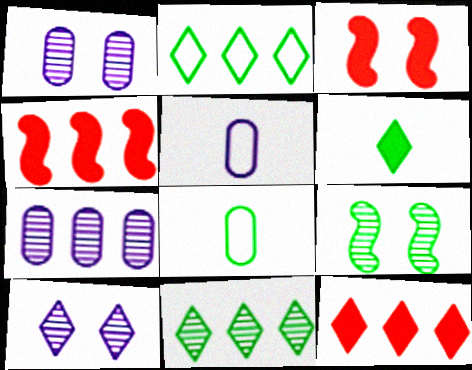[[2, 4, 7], 
[3, 5, 11], 
[4, 8, 10], 
[5, 9, 12]]